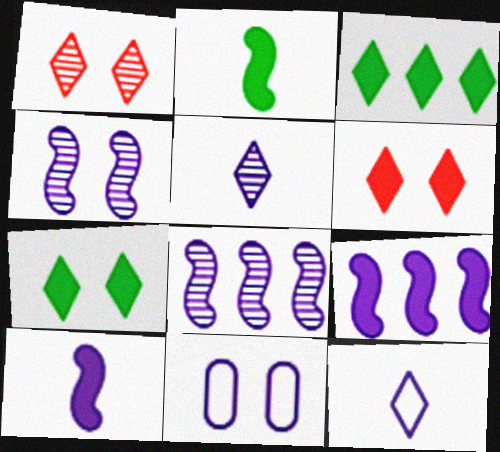[[1, 3, 12], 
[5, 9, 11]]